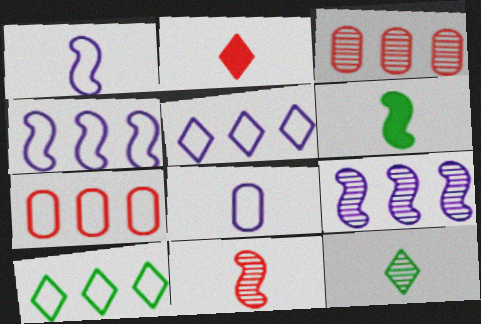[[1, 6, 11], 
[4, 7, 10]]